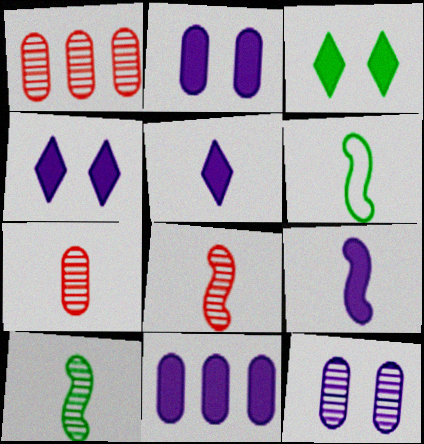[[1, 4, 6], 
[4, 9, 11], 
[5, 6, 7], 
[6, 8, 9]]